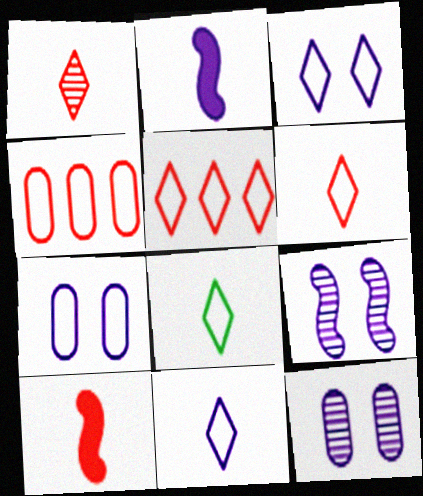[[3, 5, 8], 
[6, 8, 11]]